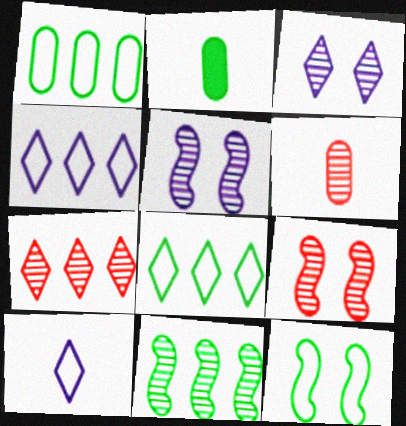[[2, 4, 9], 
[3, 6, 11], 
[6, 7, 9]]